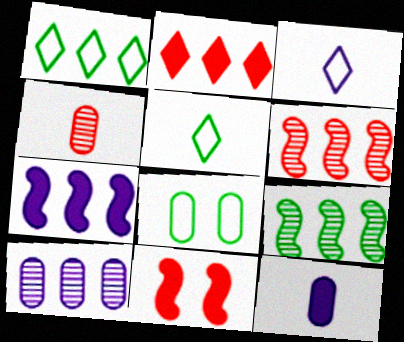[[5, 10, 11]]